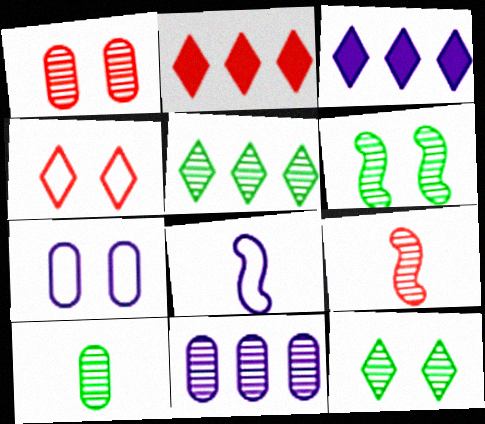[[1, 10, 11], 
[5, 6, 10], 
[9, 11, 12]]